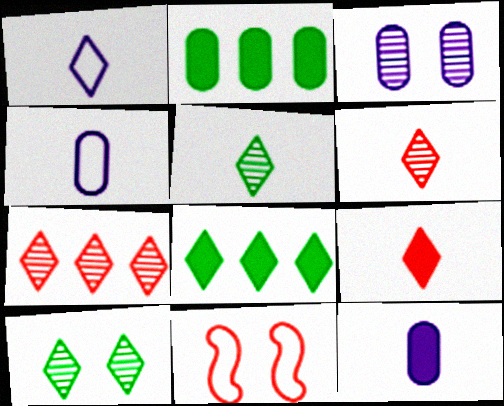[[1, 5, 9]]